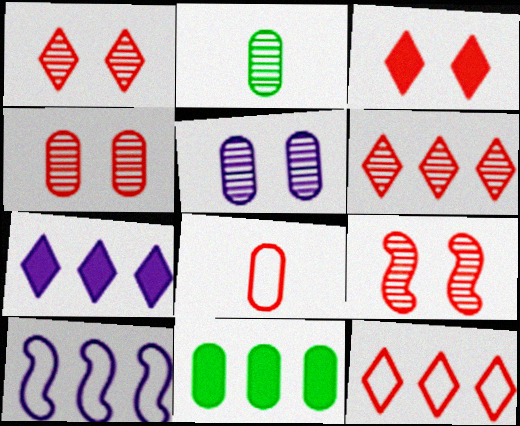[[1, 4, 9], 
[2, 3, 10], 
[5, 8, 11], 
[6, 10, 11]]